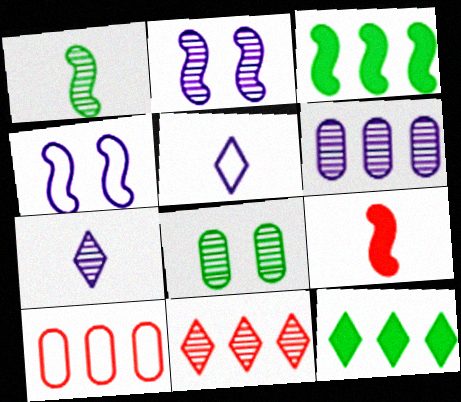[[2, 6, 7]]